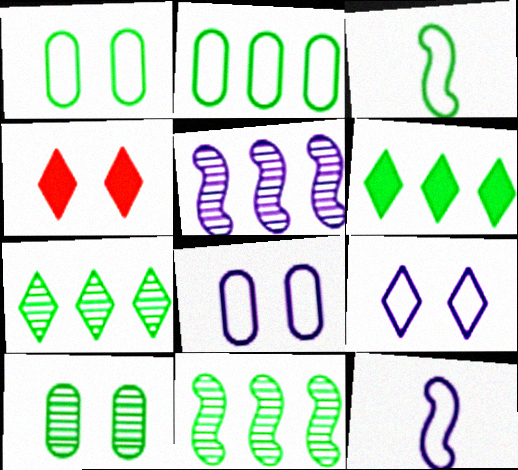[[2, 6, 11], 
[3, 6, 10]]